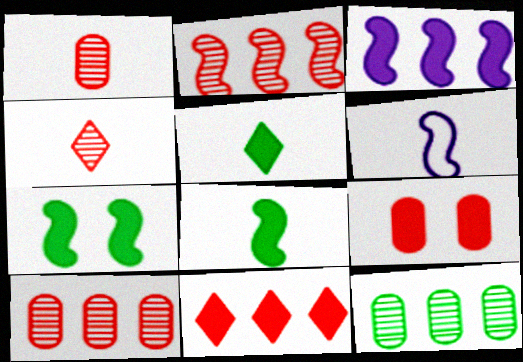[[1, 5, 6], 
[2, 6, 7], 
[3, 5, 9]]